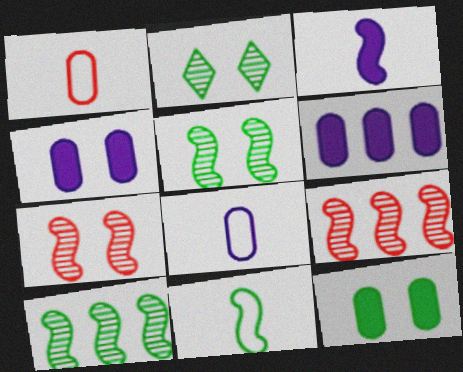[]